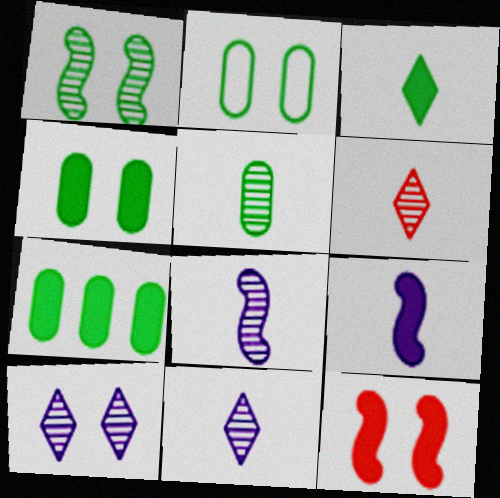[[2, 5, 7], 
[2, 10, 12], 
[5, 6, 8]]